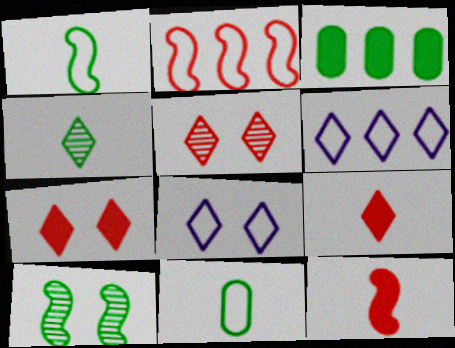[[2, 8, 11], 
[4, 6, 7]]